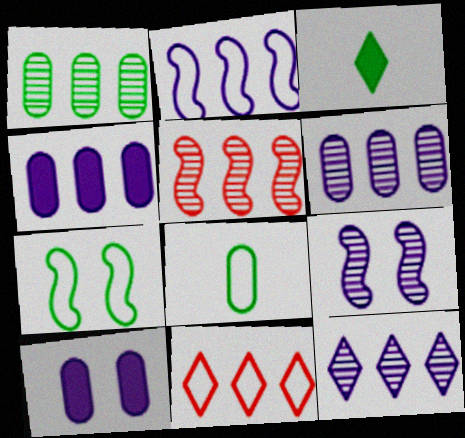[[1, 3, 7], 
[1, 5, 12], 
[2, 4, 12]]